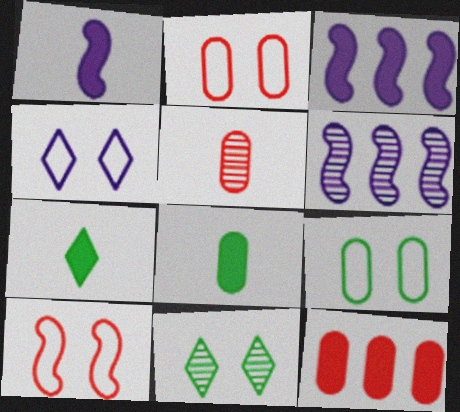[[2, 5, 12], 
[2, 6, 7], 
[4, 9, 10], 
[5, 6, 11]]